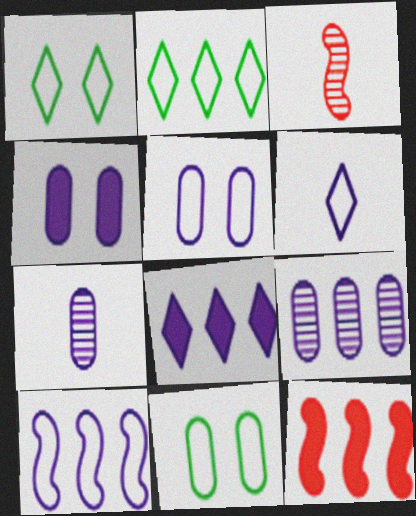[[1, 7, 12], 
[2, 3, 4], 
[2, 9, 12], 
[3, 8, 11], 
[5, 6, 10], 
[8, 9, 10]]